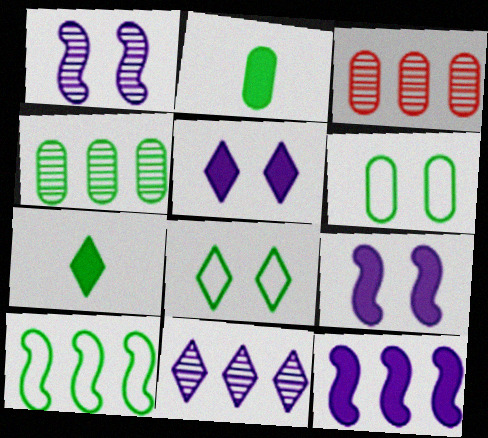[[2, 4, 6]]